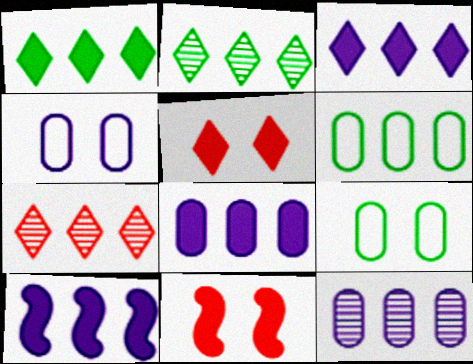[[3, 8, 10], 
[6, 7, 10]]